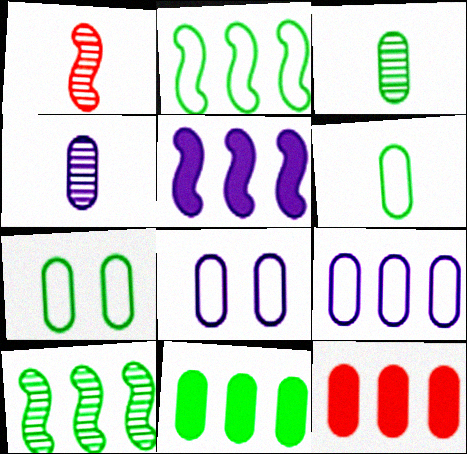[[3, 7, 11], 
[3, 8, 12], 
[4, 7, 12]]